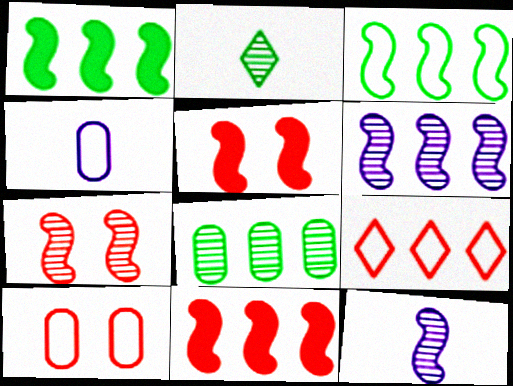[[3, 5, 12], 
[3, 6, 11]]